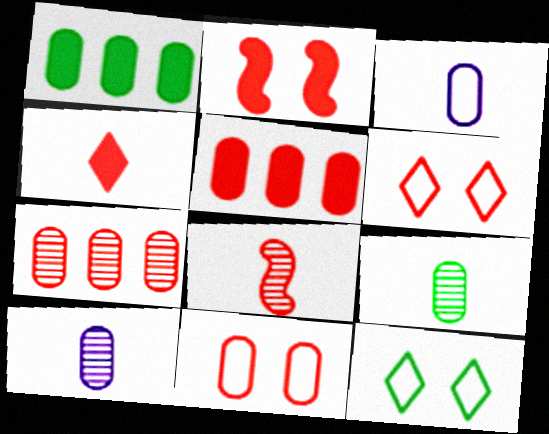[[1, 10, 11], 
[2, 4, 5], 
[5, 6, 8]]